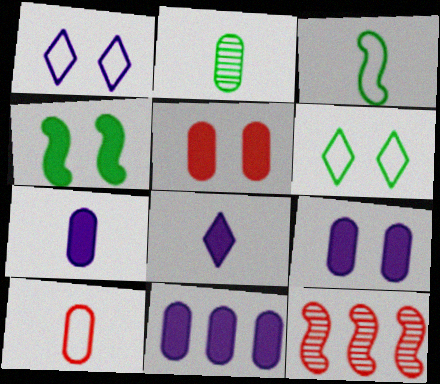[[2, 7, 10], 
[6, 7, 12], 
[7, 9, 11]]